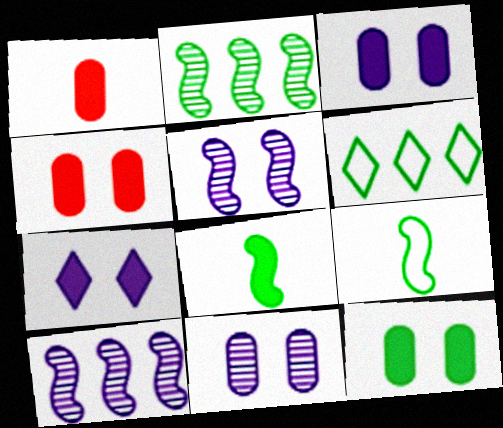[[1, 5, 6], 
[3, 4, 12]]